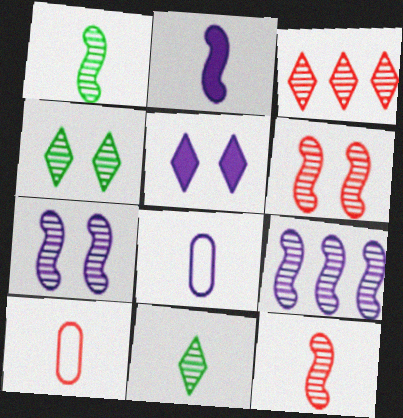[[1, 6, 9], 
[2, 10, 11], 
[5, 8, 9]]